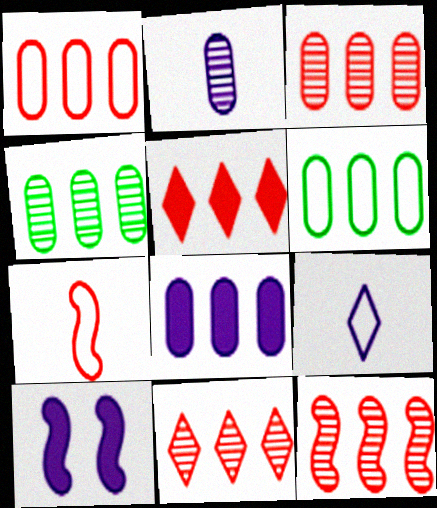[[1, 4, 8], 
[1, 5, 12], 
[3, 6, 8], 
[3, 11, 12]]